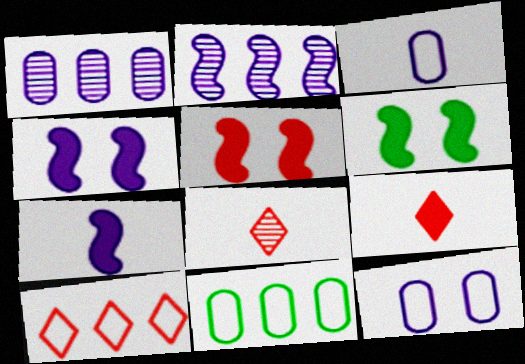[[4, 5, 6], 
[4, 8, 11]]